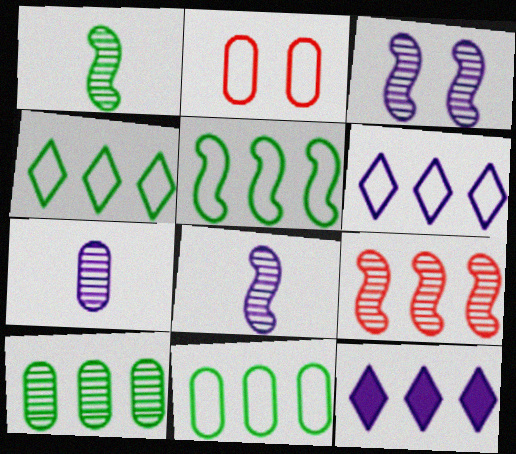[[1, 2, 12], 
[1, 3, 9], 
[4, 5, 11], 
[9, 11, 12]]